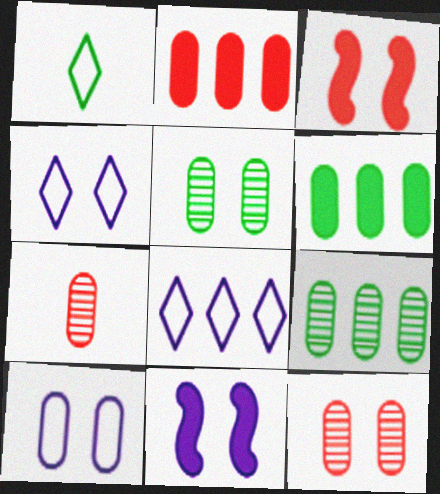[[3, 4, 5], 
[6, 7, 10]]